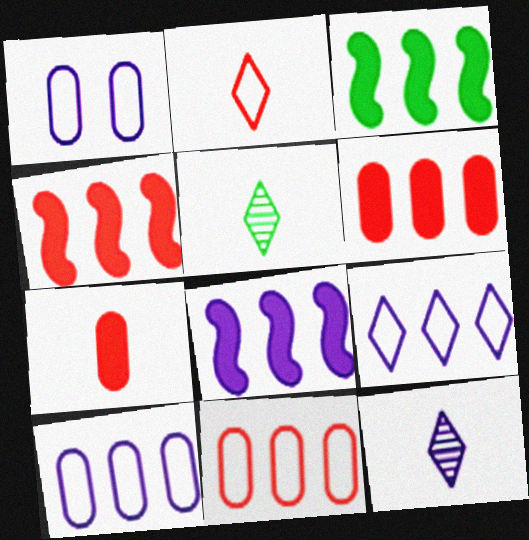[[1, 4, 5], 
[1, 8, 12], 
[3, 4, 8]]